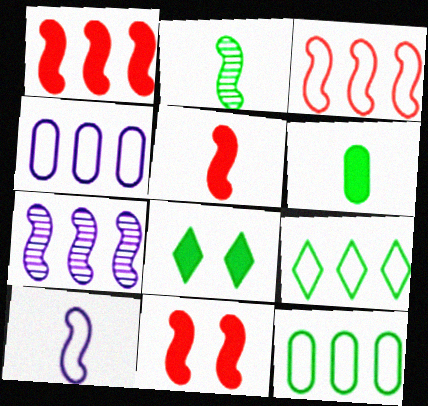[[1, 5, 11], 
[2, 5, 10], 
[2, 8, 12], 
[3, 4, 9]]